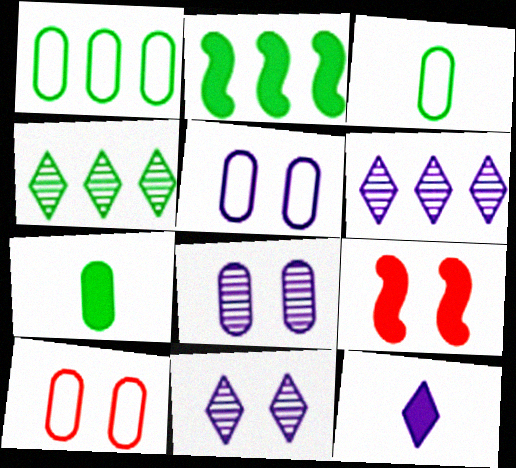[[1, 2, 4], 
[3, 6, 9]]